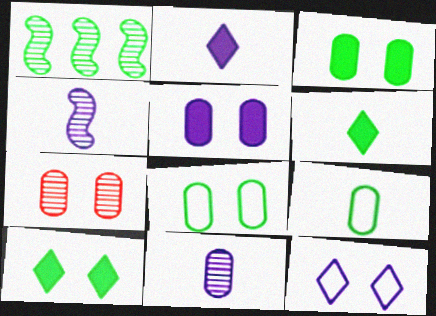[[1, 6, 8], 
[1, 9, 10], 
[5, 7, 8]]